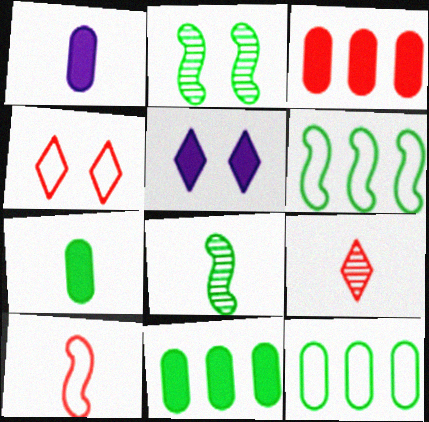[]